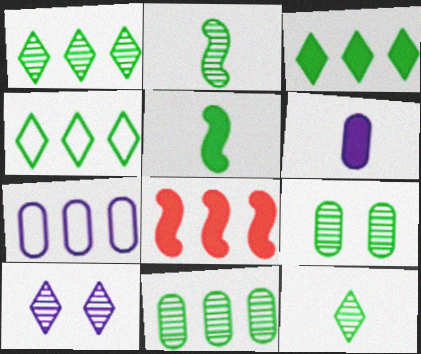[[1, 2, 9], 
[1, 3, 4], 
[1, 7, 8], 
[4, 5, 9]]